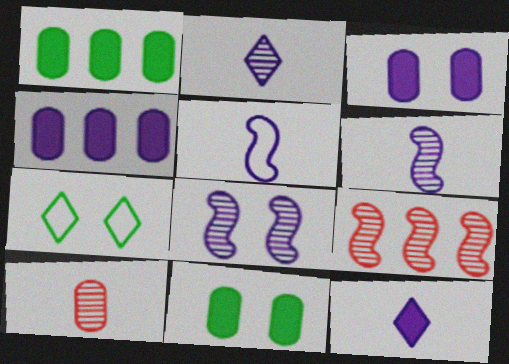[]